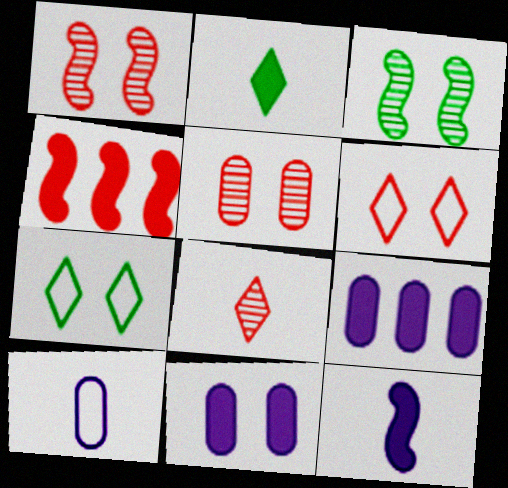[[1, 7, 11], 
[2, 4, 11], 
[3, 6, 11]]